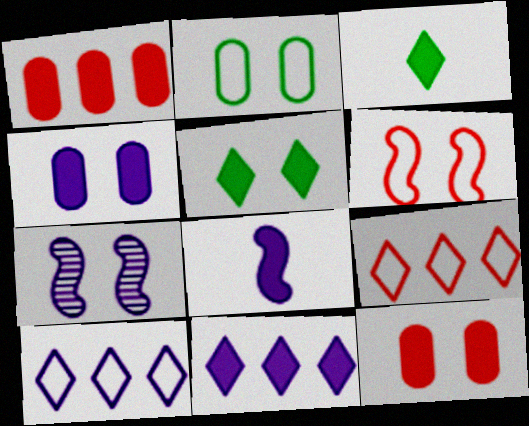[[1, 5, 8], 
[4, 8, 11]]